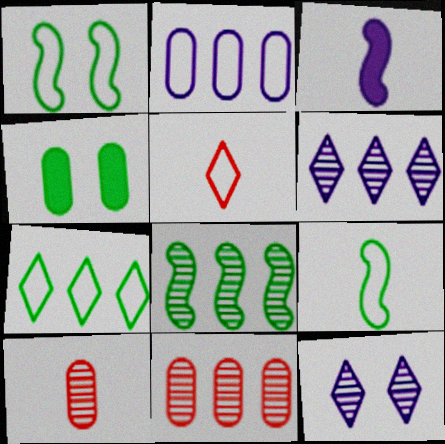[[1, 2, 5], 
[2, 3, 12], 
[2, 4, 10], 
[6, 8, 11], 
[8, 10, 12]]